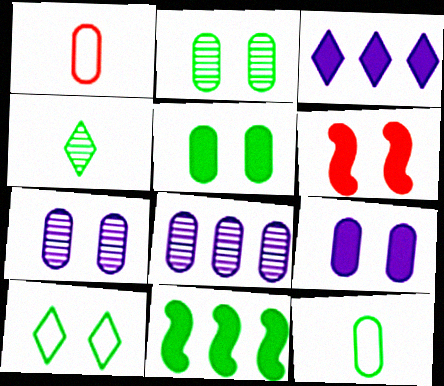[[1, 5, 8], 
[6, 7, 10]]